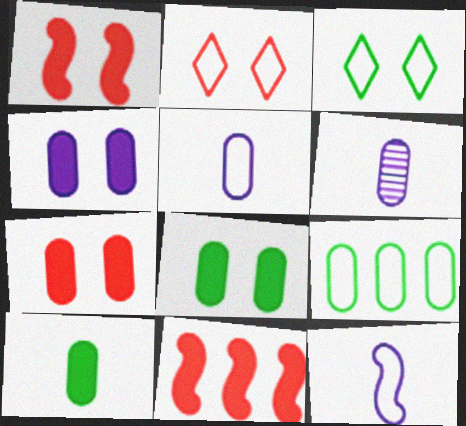[[2, 9, 12], 
[3, 6, 11], 
[4, 7, 8], 
[6, 7, 9]]